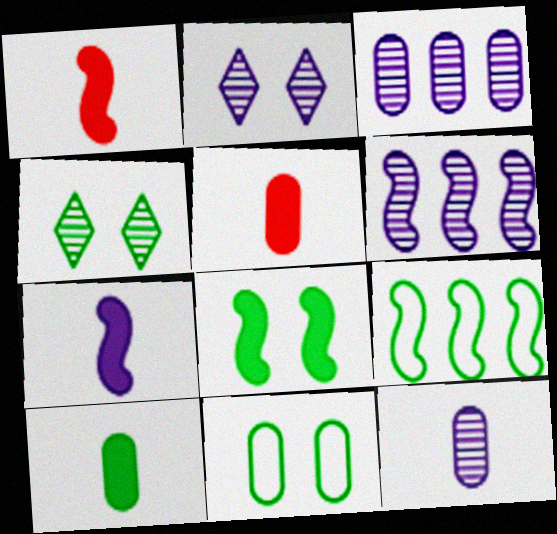[[2, 5, 9], 
[2, 6, 12], 
[3, 5, 11], 
[4, 8, 11], 
[4, 9, 10]]